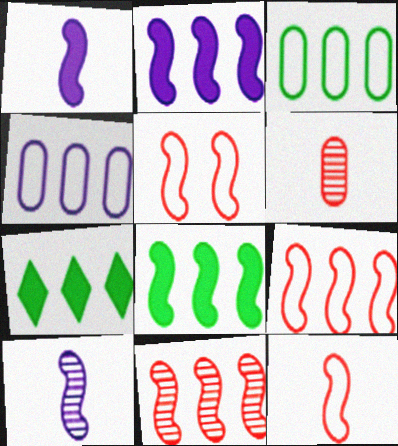[[4, 7, 11], 
[5, 8, 10], 
[5, 9, 12]]